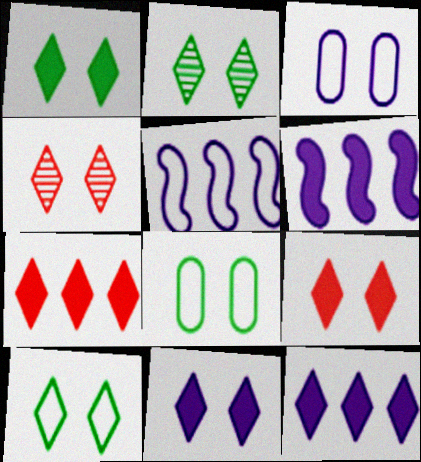[[1, 2, 10], 
[1, 9, 11], 
[4, 10, 11]]